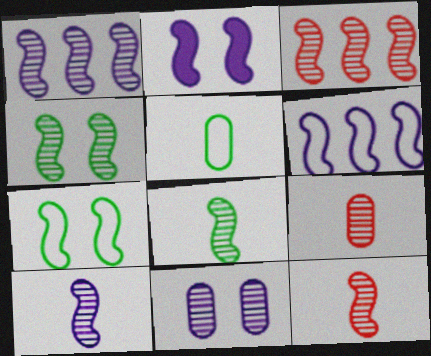[[1, 4, 12], 
[2, 6, 10], 
[3, 4, 10], 
[8, 10, 12]]